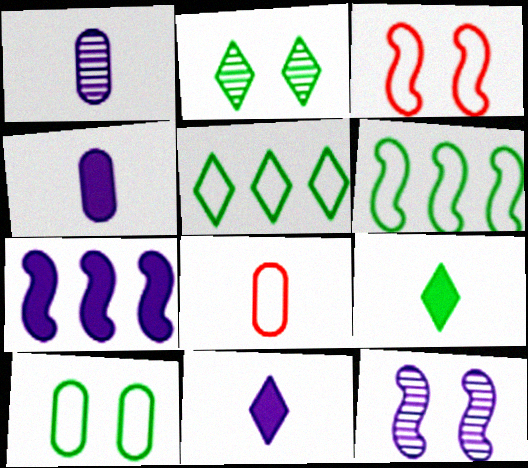[[2, 5, 9], 
[2, 7, 8]]